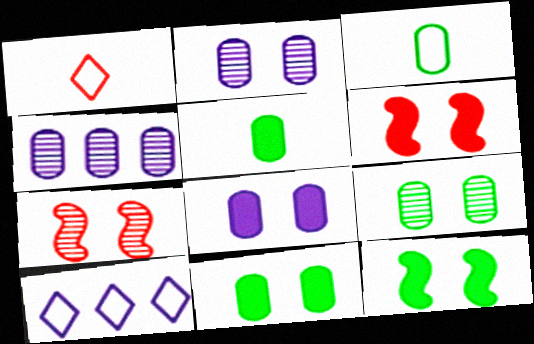[[1, 4, 12], 
[5, 7, 10]]